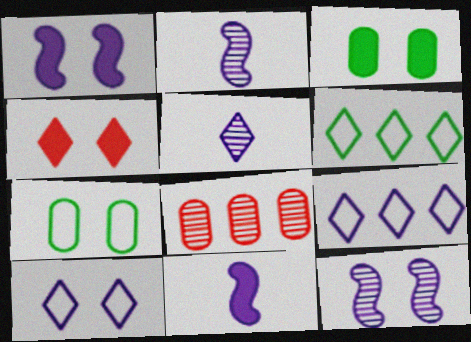[[1, 3, 4], 
[4, 5, 6], 
[4, 7, 12]]